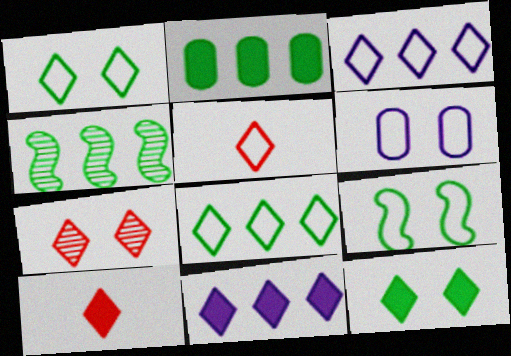[[1, 3, 5], 
[2, 4, 8], 
[4, 6, 10], 
[10, 11, 12]]